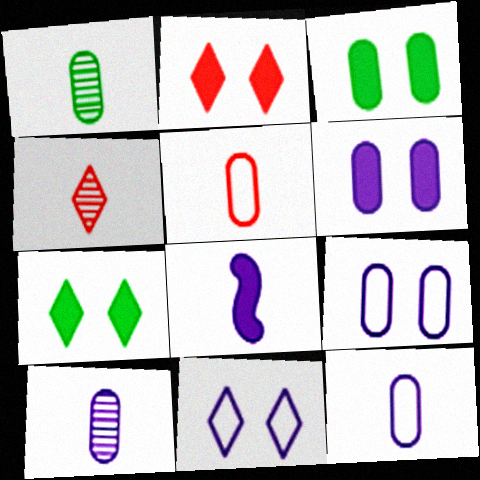[]